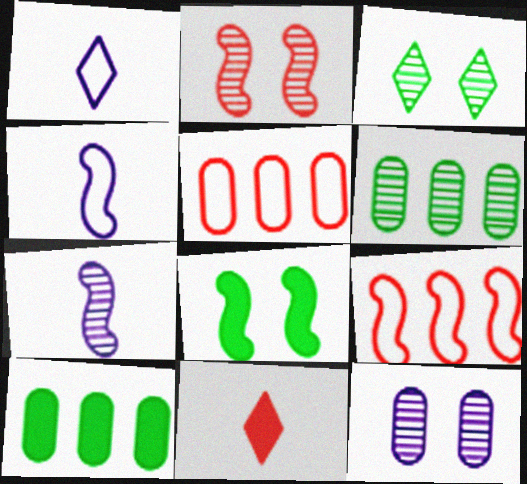[[1, 2, 10], 
[2, 3, 12], 
[2, 5, 11], 
[7, 8, 9]]